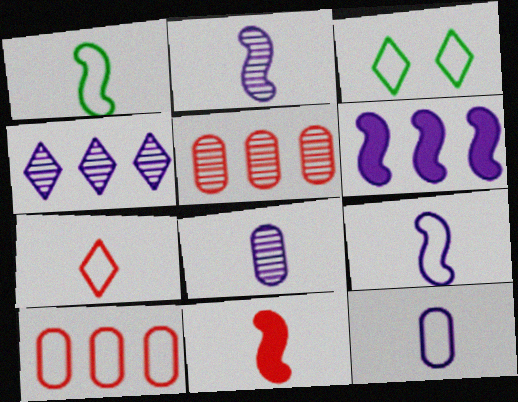[[1, 2, 11], 
[1, 7, 12], 
[3, 9, 10]]